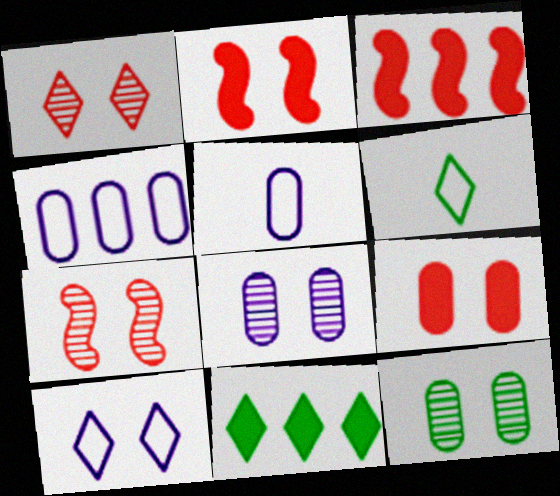[[2, 10, 12], 
[3, 6, 8], 
[5, 7, 11]]